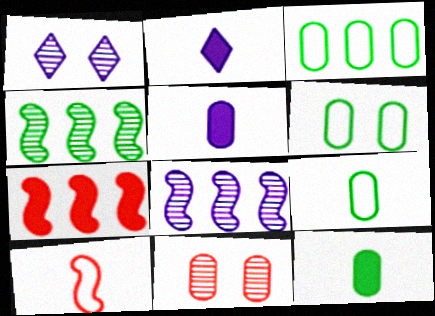[[1, 7, 9], 
[3, 5, 11], 
[3, 6, 9]]